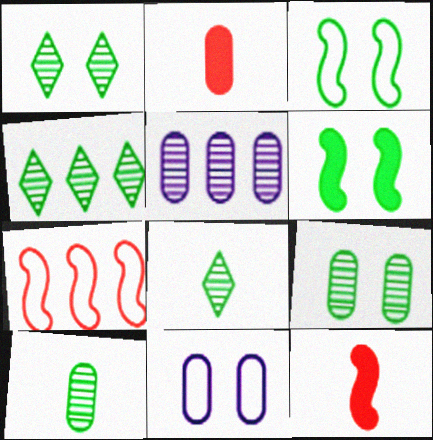[[1, 4, 8], 
[4, 11, 12]]